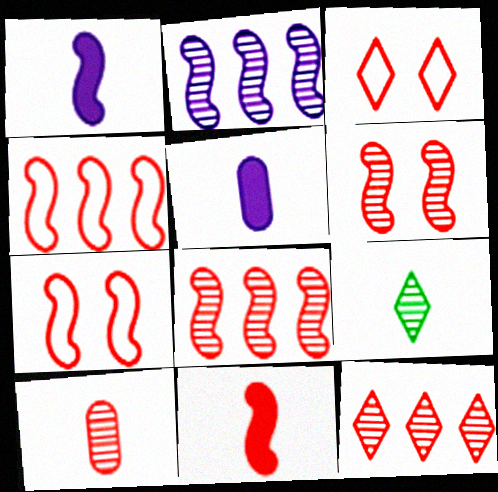[[4, 6, 11], 
[6, 10, 12], 
[7, 8, 11]]